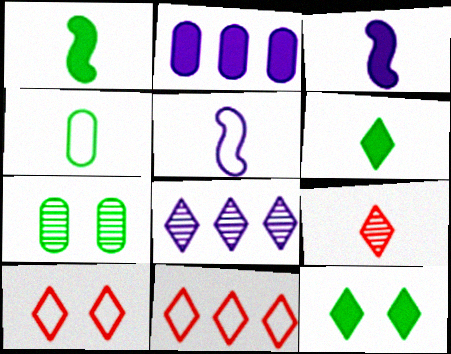[[3, 4, 9], 
[3, 7, 11], 
[6, 8, 10]]